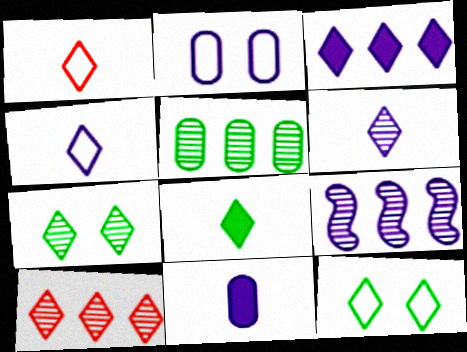[[1, 3, 7], 
[1, 6, 8], 
[5, 9, 10], 
[6, 7, 10]]